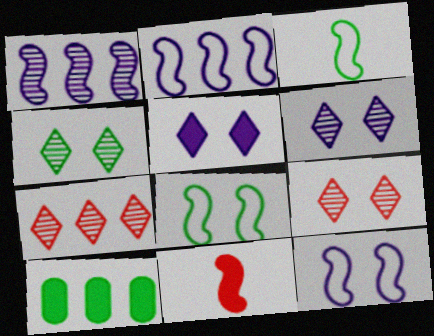[[1, 8, 11], 
[2, 7, 10], 
[3, 4, 10], 
[4, 6, 9], 
[5, 10, 11]]